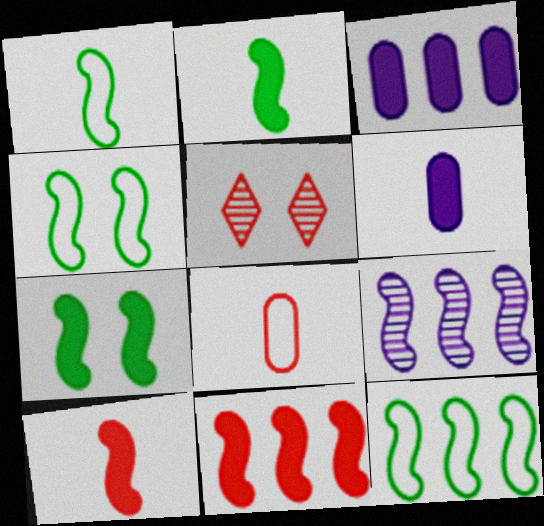[[1, 3, 5], 
[1, 4, 12], 
[4, 9, 10], 
[5, 6, 12], 
[5, 8, 11], 
[9, 11, 12]]